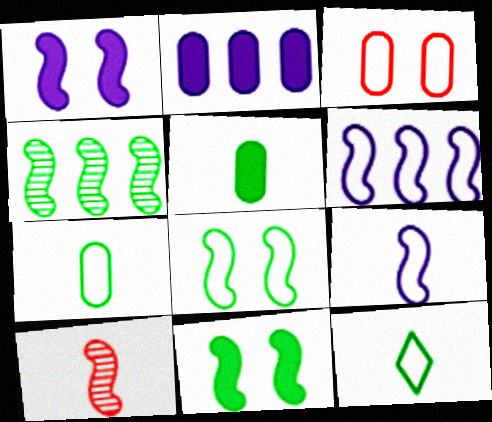[[3, 6, 12], 
[6, 10, 11]]